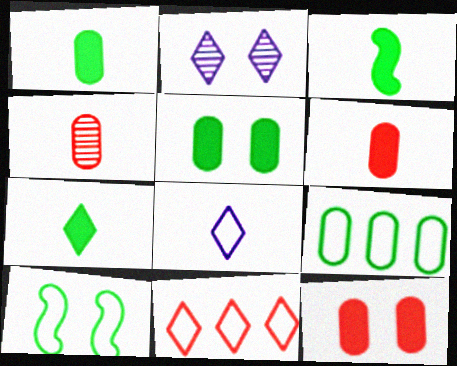[[1, 3, 7], 
[2, 7, 11], 
[2, 10, 12], 
[3, 4, 8]]